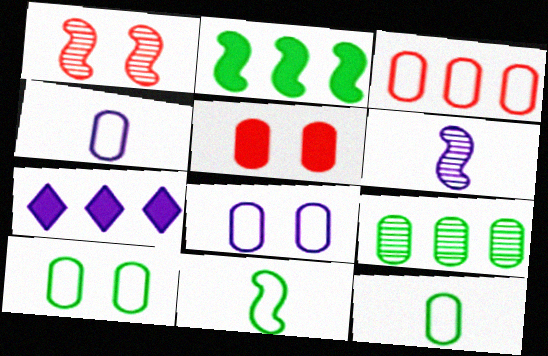[[1, 7, 12], 
[3, 4, 10], 
[3, 8, 12], 
[4, 5, 9], 
[6, 7, 8]]